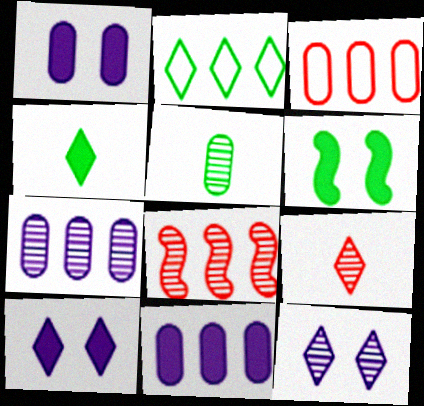[[1, 3, 5], 
[2, 5, 6], 
[2, 8, 11], 
[2, 9, 10], 
[5, 8, 12]]